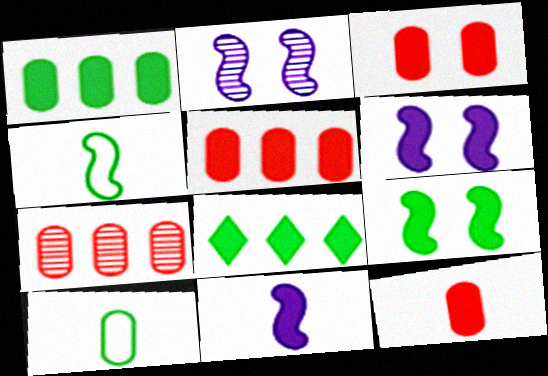[[3, 5, 12], 
[3, 8, 11], 
[6, 8, 12]]